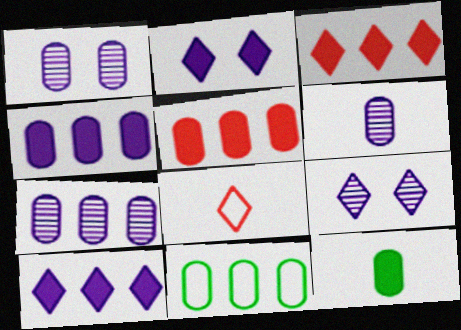[[1, 6, 7], 
[5, 7, 11]]